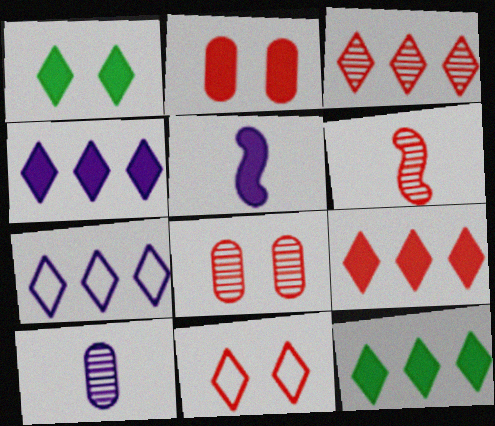[[2, 5, 12], 
[3, 6, 8], 
[3, 7, 12], 
[4, 9, 12]]